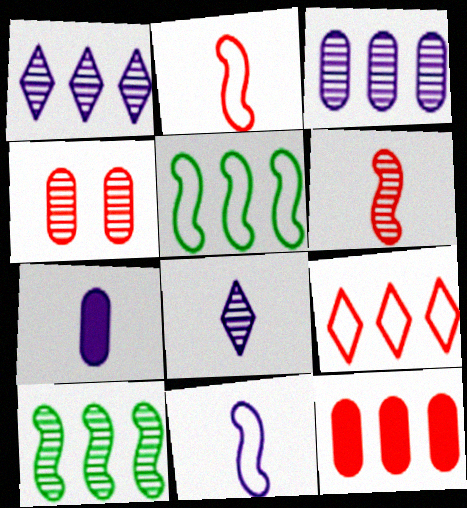[[1, 5, 12], 
[4, 8, 10], 
[7, 8, 11]]